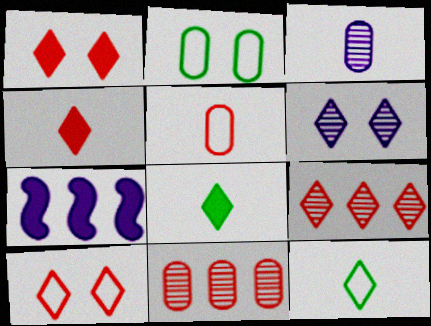[[4, 9, 10]]